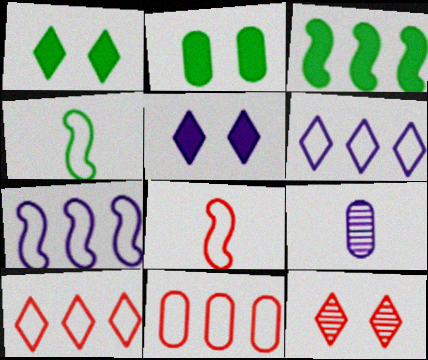[[2, 9, 11], 
[5, 7, 9]]